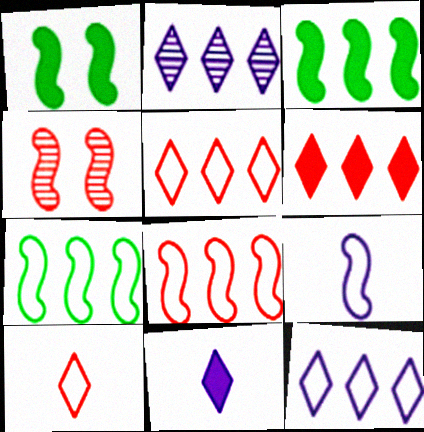[[3, 4, 9]]